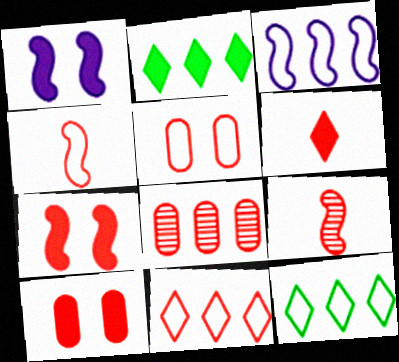[[2, 3, 8], 
[4, 5, 11], 
[9, 10, 11]]